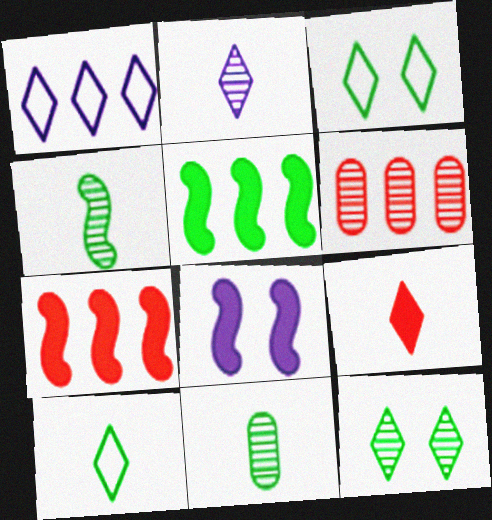[[1, 5, 6], 
[1, 9, 12], 
[2, 9, 10], 
[3, 5, 11], 
[6, 8, 10]]